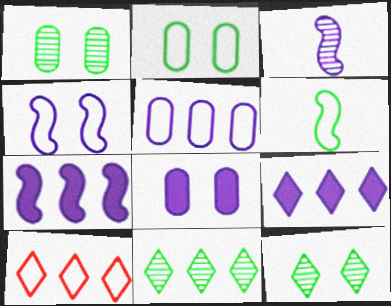[[3, 4, 7], 
[9, 10, 11]]